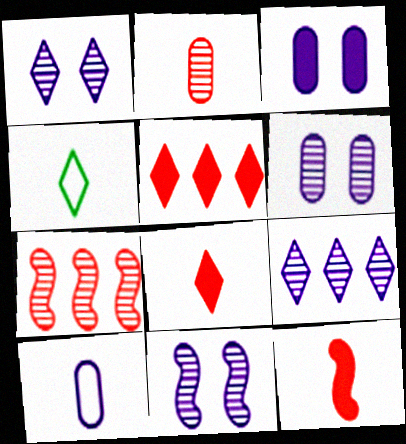[[1, 4, 5], 
[1, 6, 11], 
[3, 4, 7]]